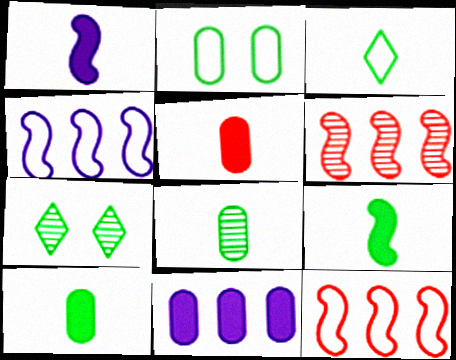[[3, 8, 9], 
[4, 5, 7]]